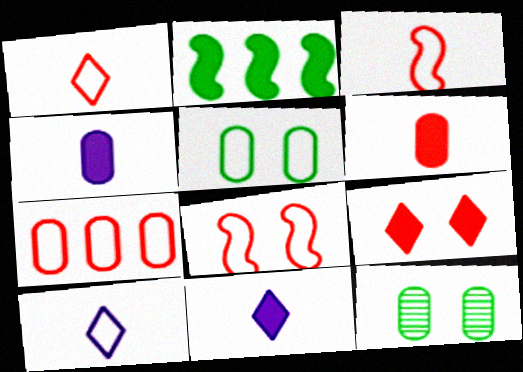[[1, 7, 8], 
[2, 4, 9], 
[4, 7, 12]]